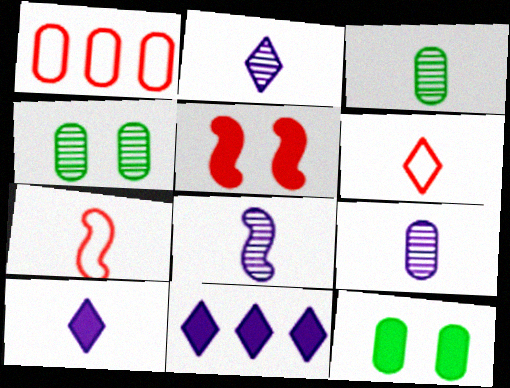[[1, 9, 12], 
[2, 8, 9], 
[3, 7, 10], 
[4, 7, 11]]